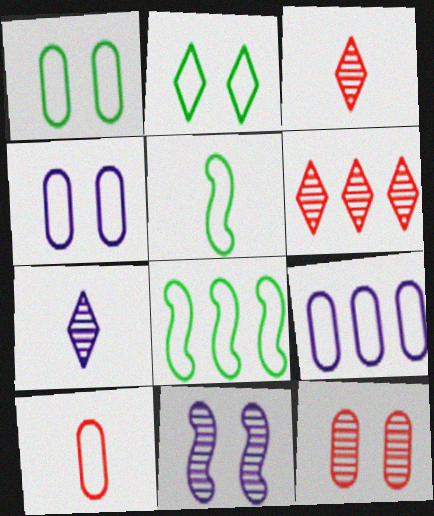[[1, 9, 10]]